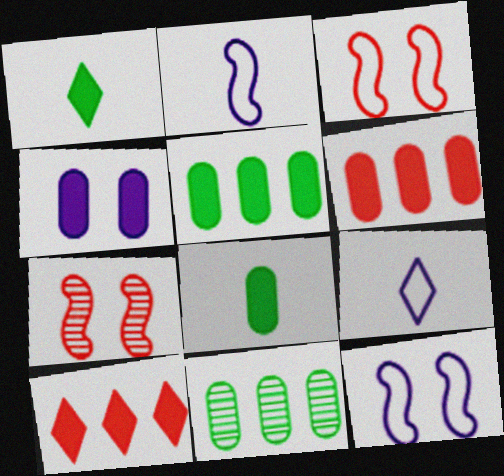[[4, 6, 8], 
[5, 7, 9]]